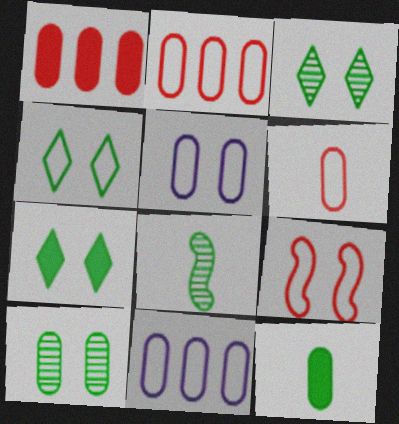[[3, 4, 7], 
[4, 5, 9]]